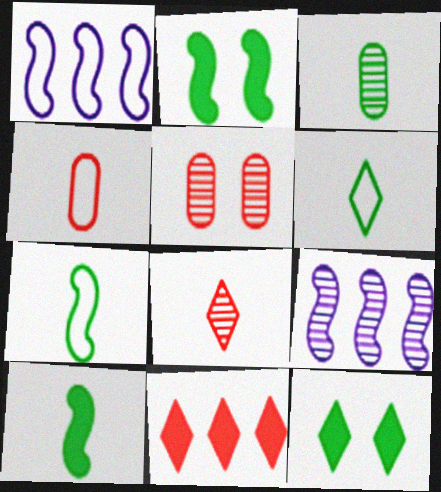[[3, 6, 10], 
[4, 9, 12]]